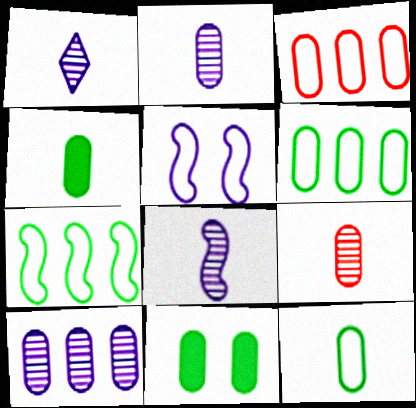[[1, 2, 8], 
[2, 3, 11]]